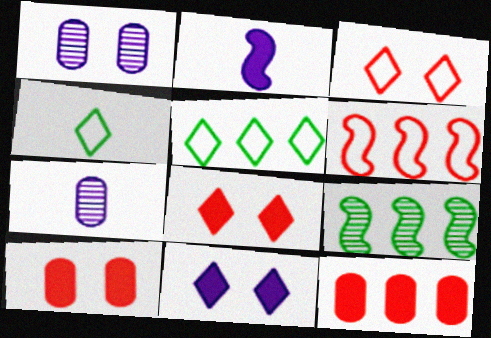[]